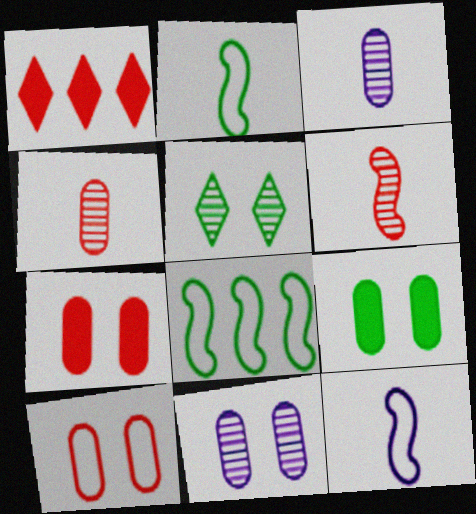[[1, 2, 11], 
[1, 6, 10], 
[9, 10, 11]]